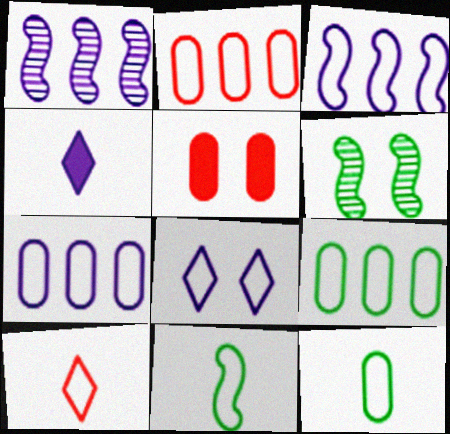[[2, 4, 6], 
[2, 7, 9], 
[2, 8, 11], 
[5, 6, 8]]